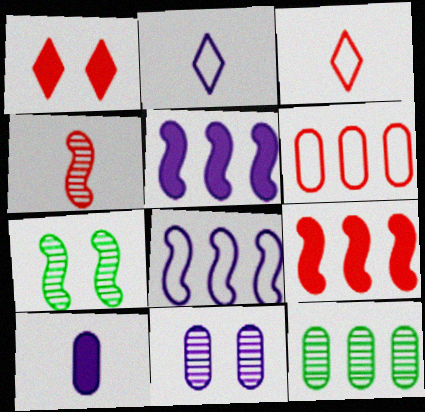[[1, 4, 6], 
[2, 5, 11]]